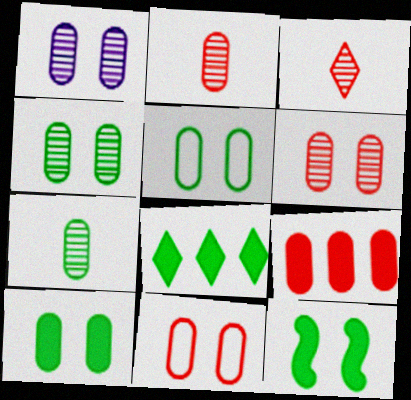[[1, 4, 6], 
[1, 10, 11], 
[2, 9, 11], 
[4, 5, 10]]